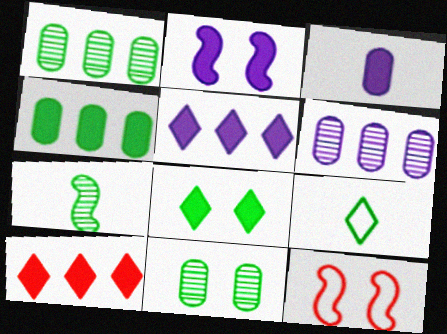[[2, 3, 5]]